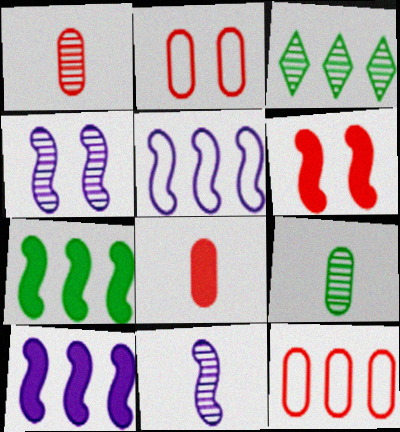[[1, 3, 4], 
[3, 10, 12]]